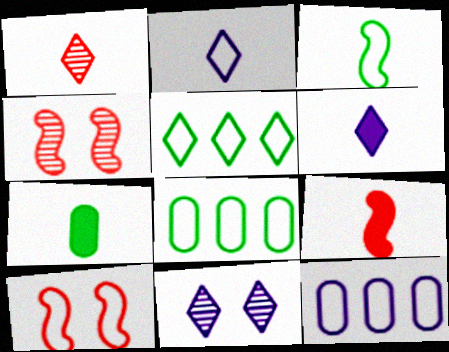[[2, 8, 10], 
[4, 6, 8], 
[6, 7, 9], 
[8, 9, 11]]